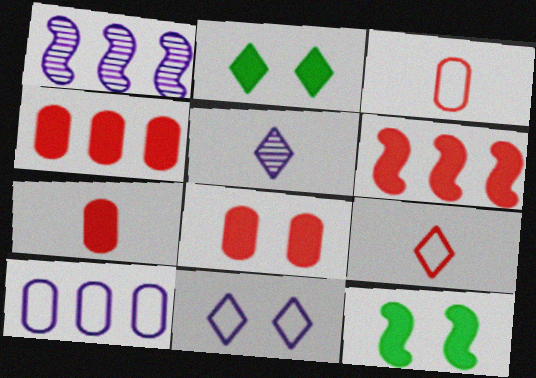[[1, 2, 3], 
[4, 7, 8]]